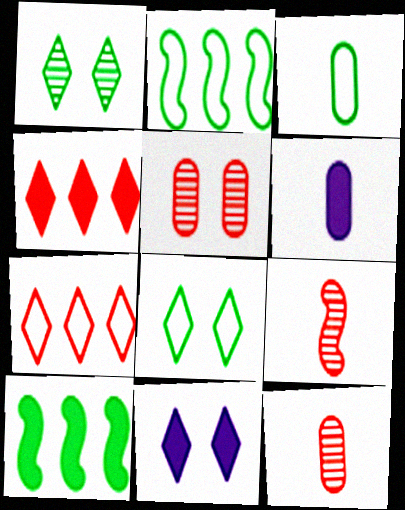[[1, 3, 10], 
[2, 3, 8], 
[2, 11, 12], 
[3, 6, 12]]